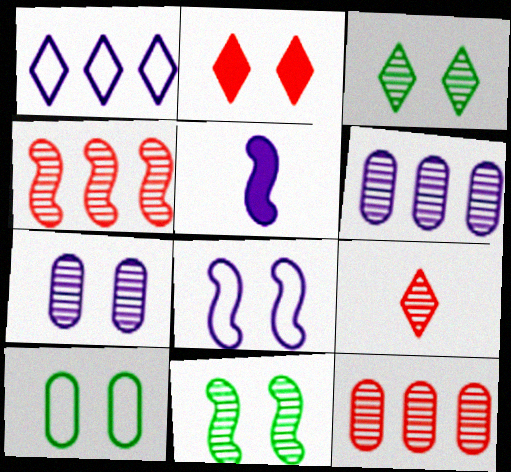[[1, 5, 7], 
[6, 9, 11]]